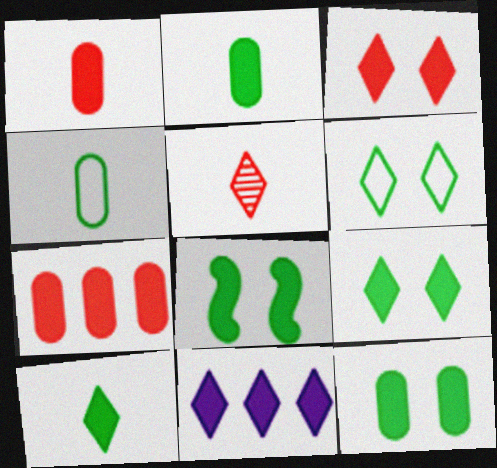[[1, 8, 11], 
[3, 10, 11], 
[5, 6, 11], 
[8, 9, 12]]